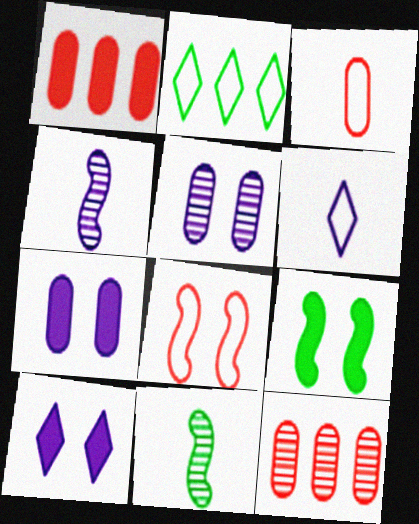[[6, 9, 12]]